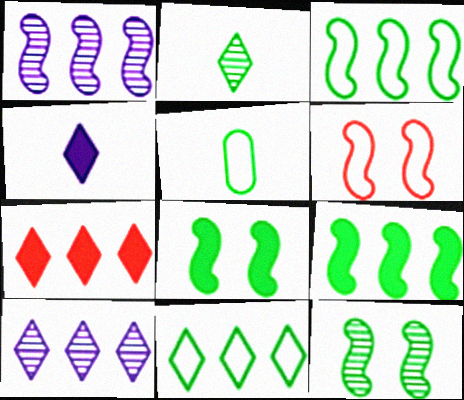[[7, 10, 11]]